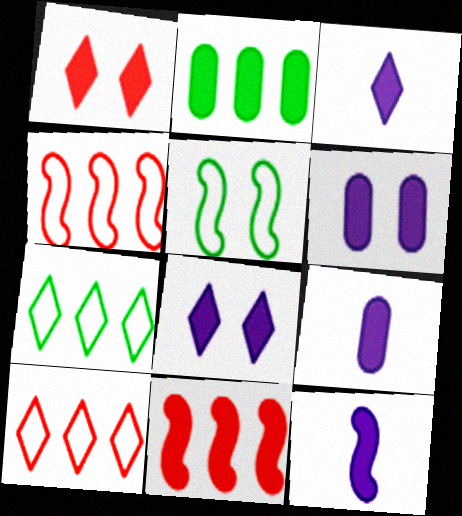[[1, 2, 12], 
[3, 9, 12]]